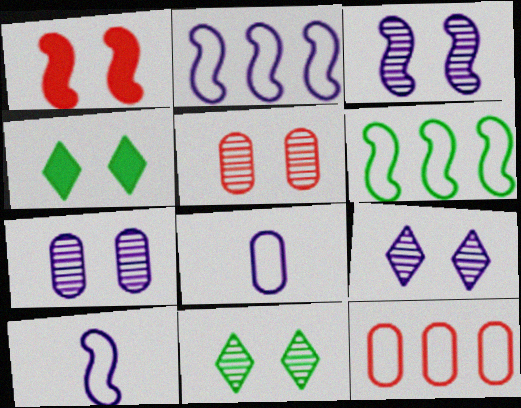[[3, 5, 11], 
[3, 7, 9]]